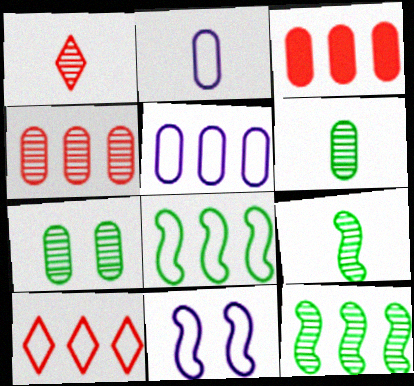[[2, 3, 7], 
[5, 8, 10]]